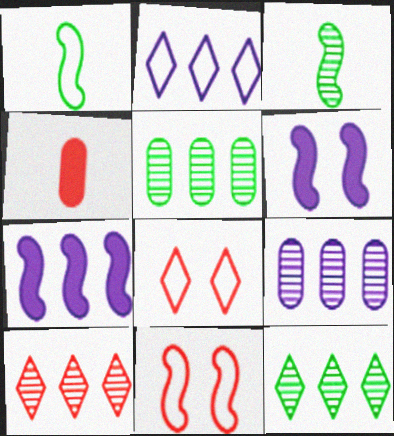[[2, 7, 9], 
[3, 7, 11], 
[4, 10, 11]]